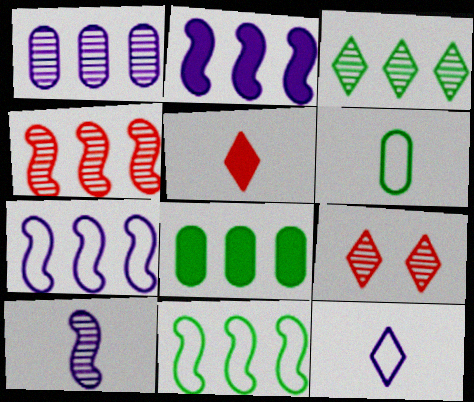[[1, 3, 4], 
[2, 4, 11], 
[2, 6, 9], 
[3, 8, 11], 
[5, 6, 10]]